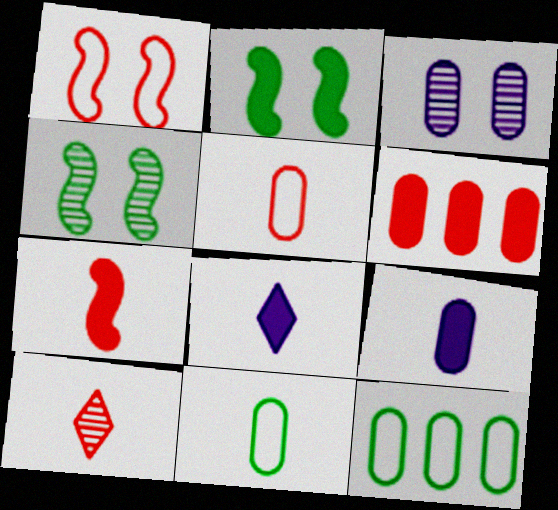[[1, 6, 10], 
[2, 6, 8], 
[3, 6, 11], 
[5, 7, 10]]